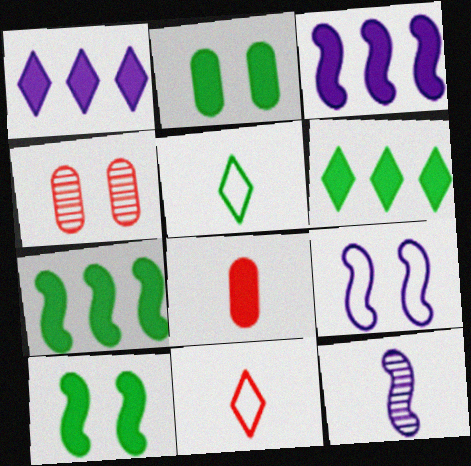[[1, 8, 10], 
[3, 4, 5], 
[3, 9, 12], 
[5, 8, 12]]